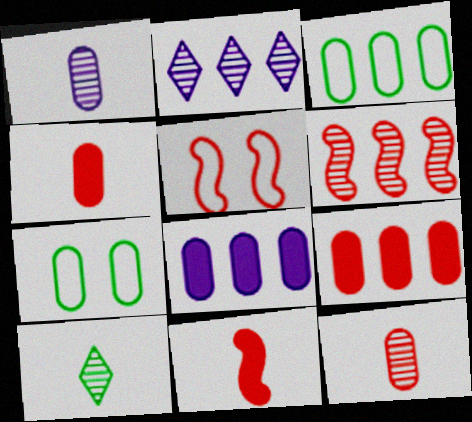[[1, 7, 9], 
[2, 7, 11], 
[5, 6, 11], 
[5, 8, 10], 
[7, 8, 12]]